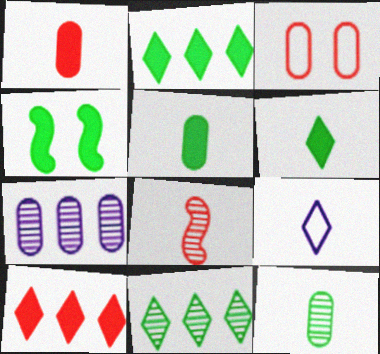[[2, 4, 5], 
[3, 5, 7], 
[3, 8, 10], 
[5, 8, 9]]